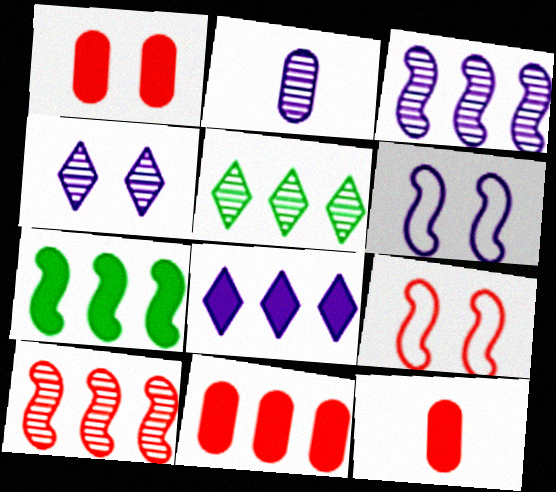[[1, 11, 12], 
[2, 3, 4], 
[2, 6, 8], 
[5, 6, 12], 
[7, 8, 11]]